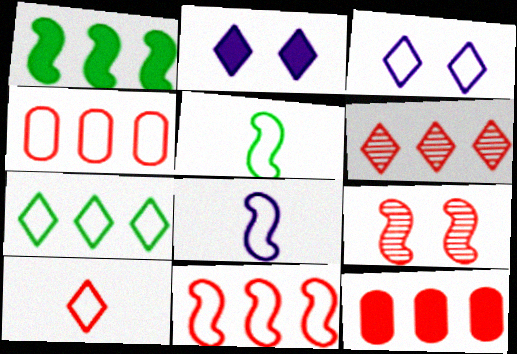[[1, 8, 9], 
[3, 4, 5], 
[3, 7, 10], 
[6, 11, 12], 
[9, 10, 12]]